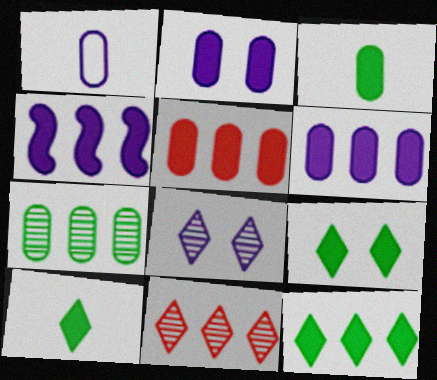[[1, 4, 8], 
[2, 3, 5], 
[4, 5, 12], 
[9, 10, 12]]